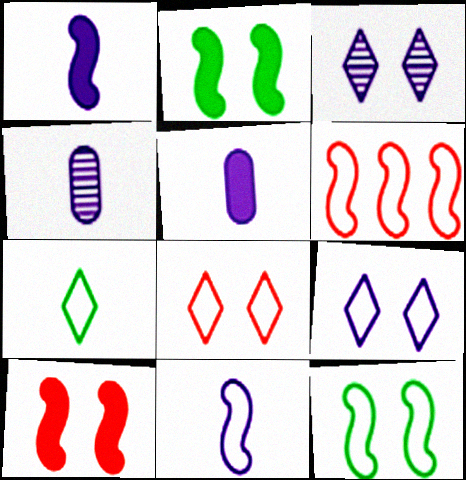[[6, 11, 12]]